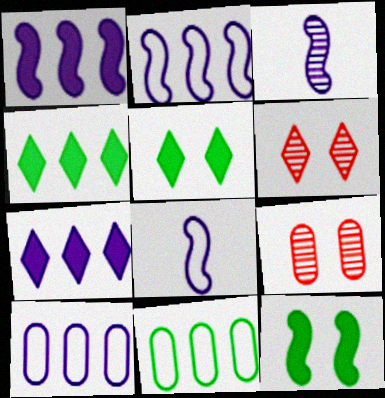[[4, 8, 9]]